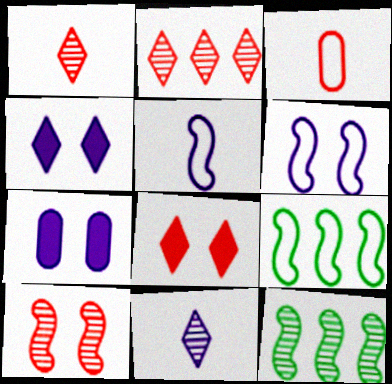[[1, 7, 9], 
[3, 4, 12]]